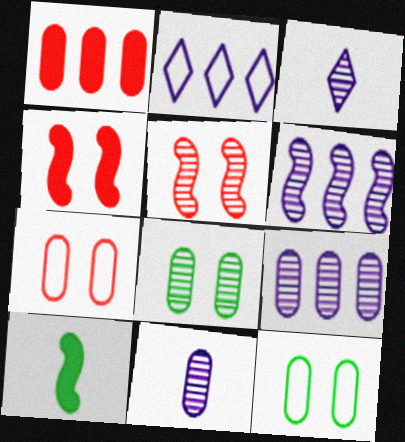[[1, 11, 12]]